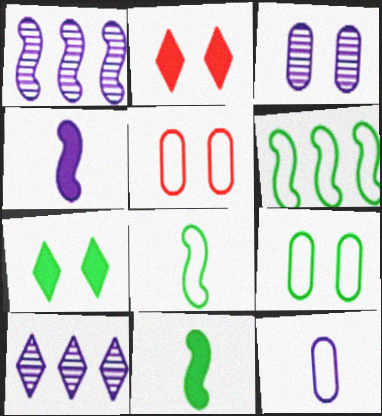[[5, 10, 11]]